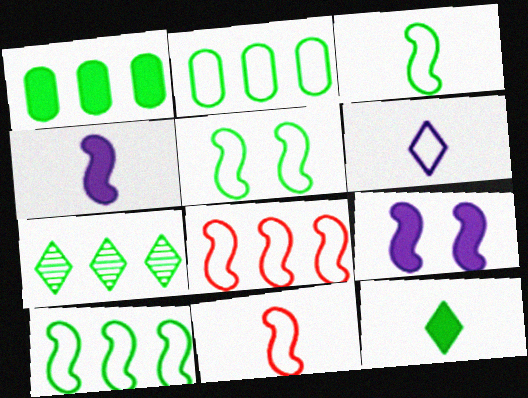[[1, 7, 10], 
[3, 5, 10]]